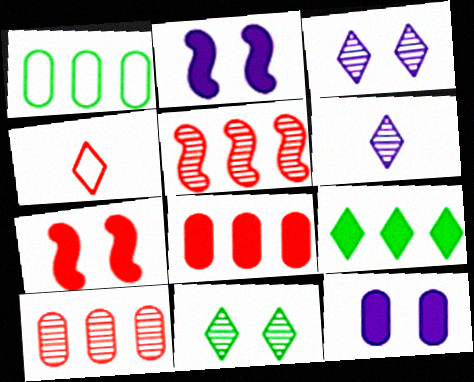[[1, 6, 7], 
[3, 4, 9], 
[4, 7, 10]]